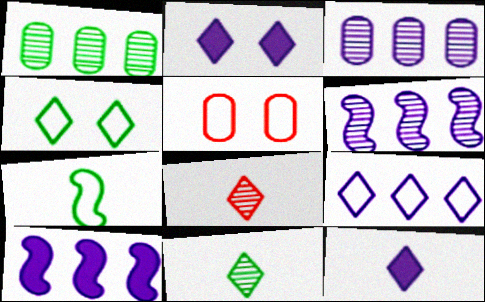[[3, 9, 10], 
[5, 7, 9], 
[5, 10, 11]]